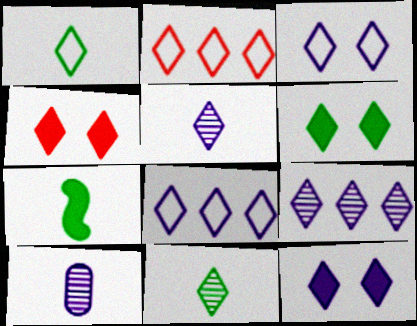[[1, 2, 3], 
[1, 4, 9], 
[2, 5, 6], 
[2, 11, 12], 
[4, 6, 12], 
[4, 8, 11], 
[5, 8, 12]]